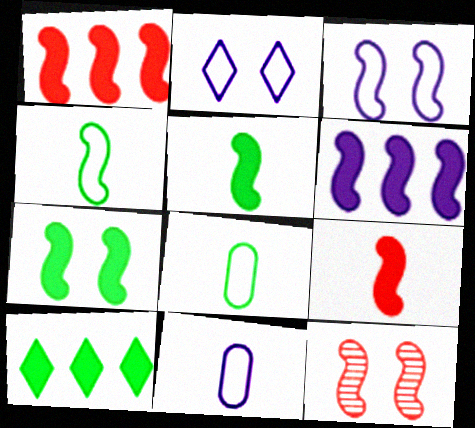[[3, 7, 12], 
[4, 6, 12], 
[6, 7, 9], 
[10, 11, 12]]